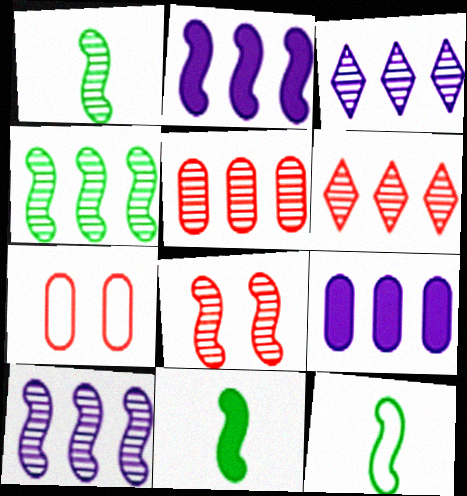[[1, 8, 10], 
[1, 11, 12], 
[2, 8, 12], 
[3, 4, 5], 
[3, 7, 11]]